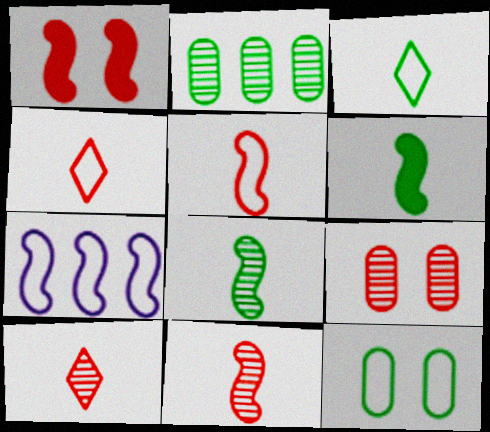[[1, 7, 8], 
[4, 7, 12]]